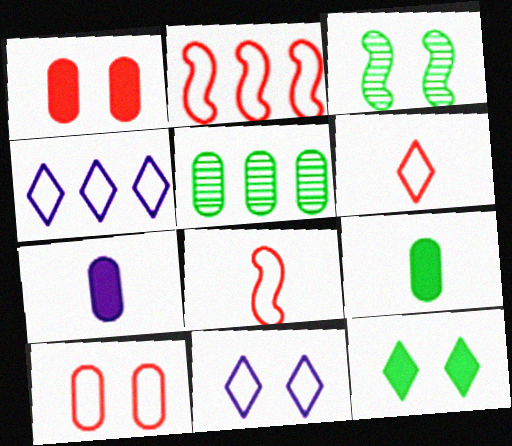[[1, 3, 11], 
[2, 6, 10], 
[5, 7, 10]]